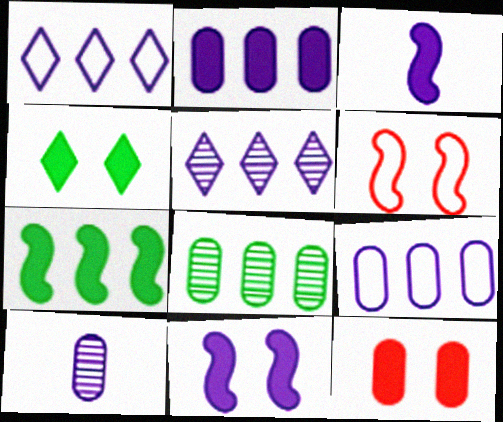[[1, 10, 11], 
[4, 11, 12]]